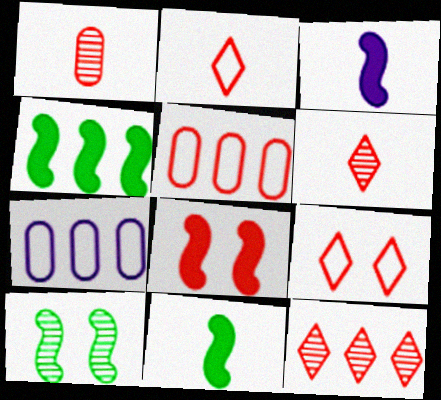[[3, 4, 8], 
[4, 7, 12], 
[5, 6, 8]]